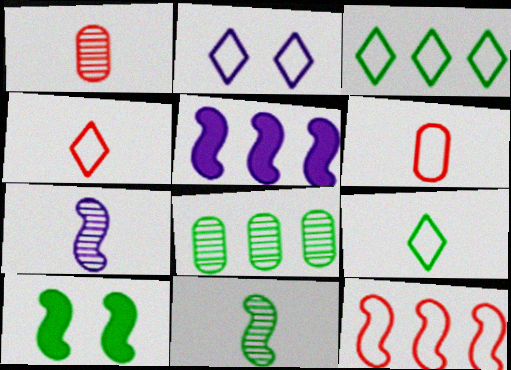[[2, 3, 4], 
[7, 10, 12], 
[8, 9, 10]]